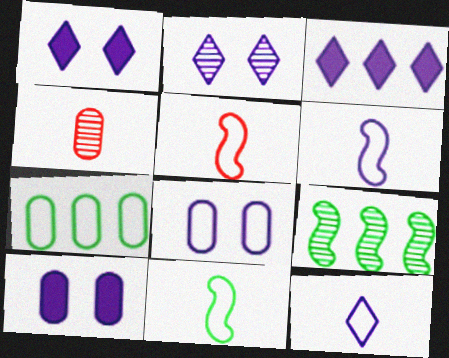[[2, 3, 12], 
[2, 4, 9], 
[4, 7, 10], 
[5, 6, 11]]